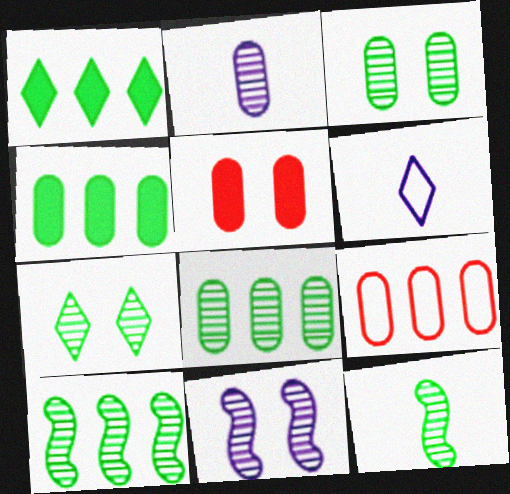[[5, 6, 10], 
[7, 8, 12]]